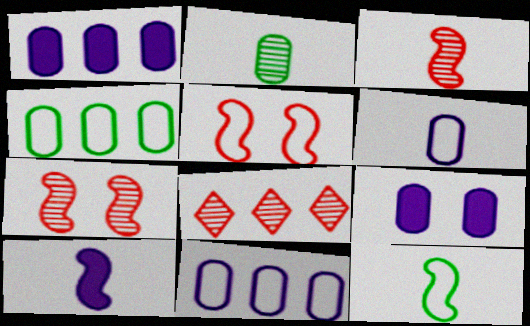[[3, 10, 12], 
[8, 9, 12]]